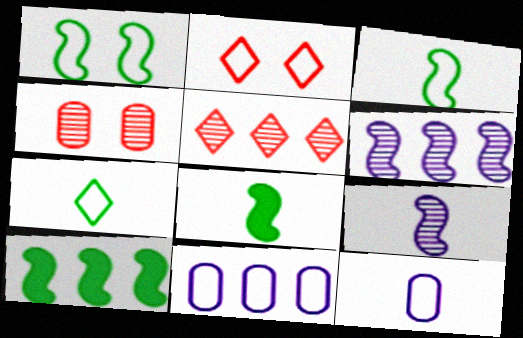[[2, 3, 11], 
[5, 10, 11]]